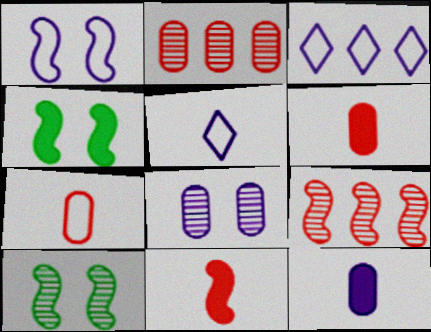[[2, 4, 5], 
[3, 6, 10]]